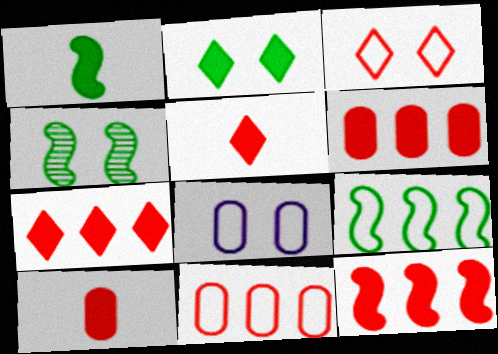[[1, 4, 9], 
[6, 7, 12]]